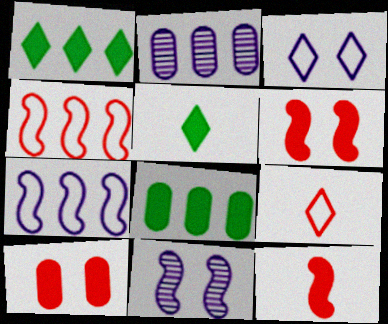[[1, 2, 4], 
[8, 9, 11]]